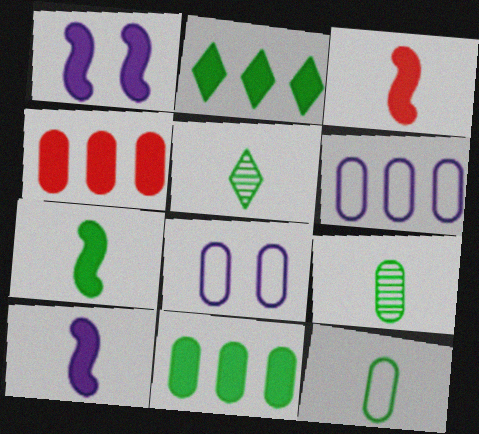[[3, 7, 10], 
[4, 8, 9], 
[5, 7, 12]]